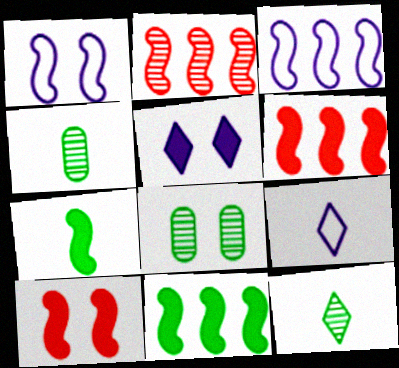[[1, 2, 7], 
[2, 3, 11], 
[6, 8, 9]]